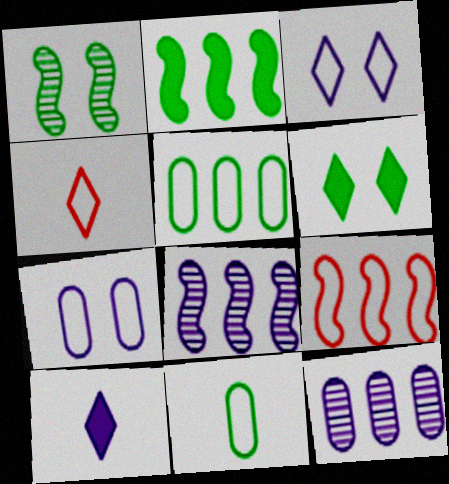[[2, 8, 9], 
[3, 9, 11], 
[7, 8, 10]]